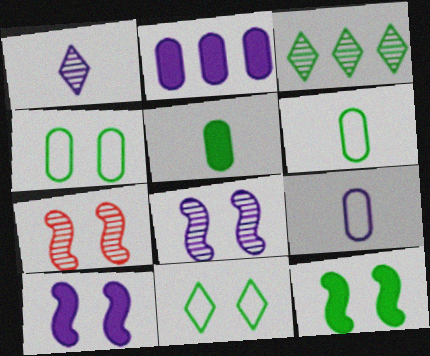[[3, 6, 12]]